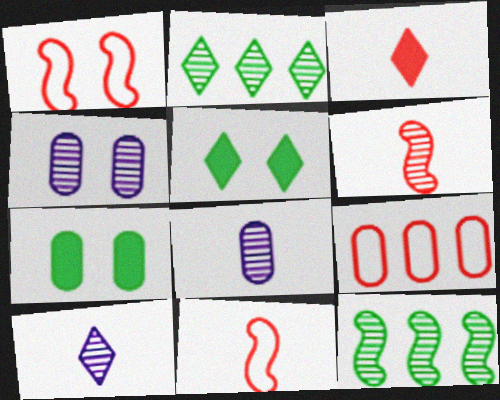[[1, 4, 5], 
[2, 4, 6], 
[7, 8, 9]]